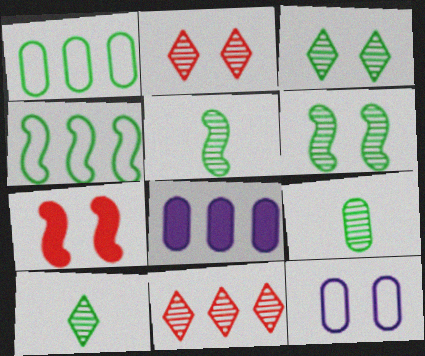[[3, 7, 12], 
[4, 8, 11], 
[5, 9, 10]]